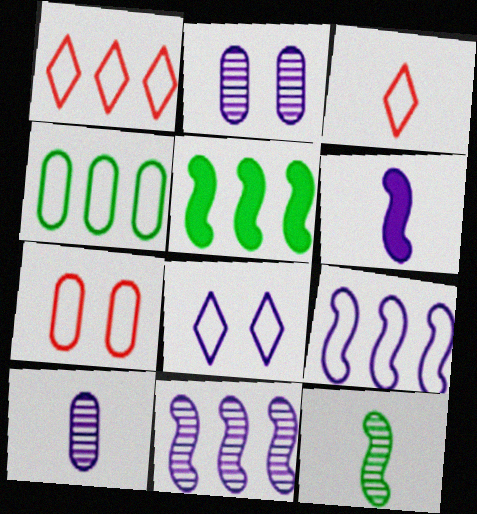[[1, 4, 9], 
[2, 3, 5]]